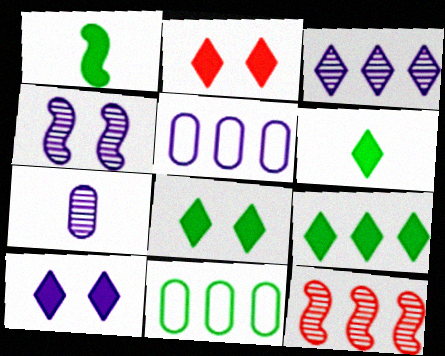[[2, 8, 10], 
[3, 4, 7], 
[5, 9, 12], 
[6, 8, 9]]